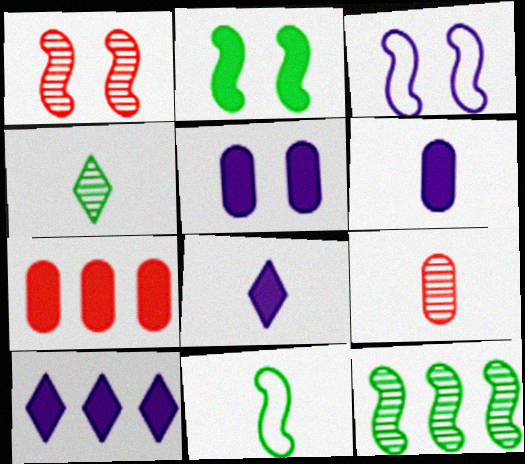[[1, 2, 3], 
[2, 7, 8], 
[2, 11, 12], 
[3, 4, 7], 
[8, 9, 11]]